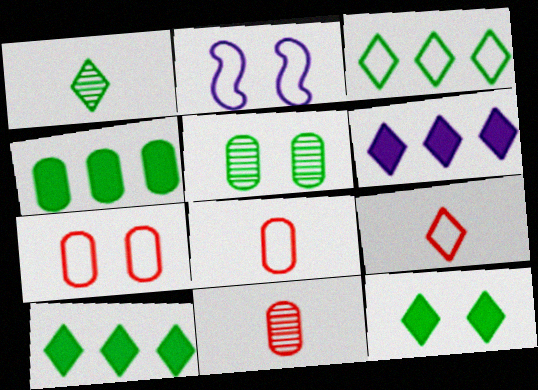[[1, 3, 12], 
[2, 3, 8], 
[2, 10, 11]]